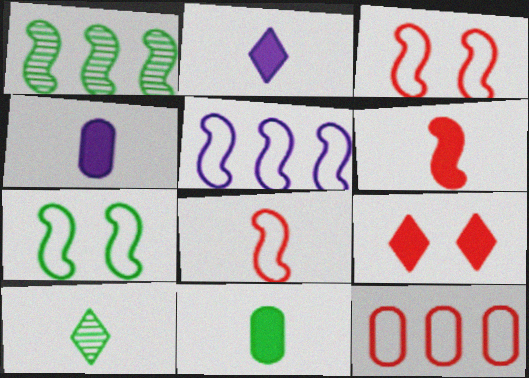[[2, 6, 11], 
[4, 8, 10], 
[5, 7, 8]]